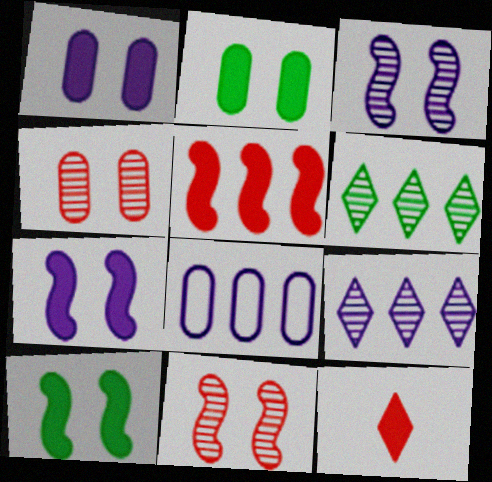[[5, 6, 8]]